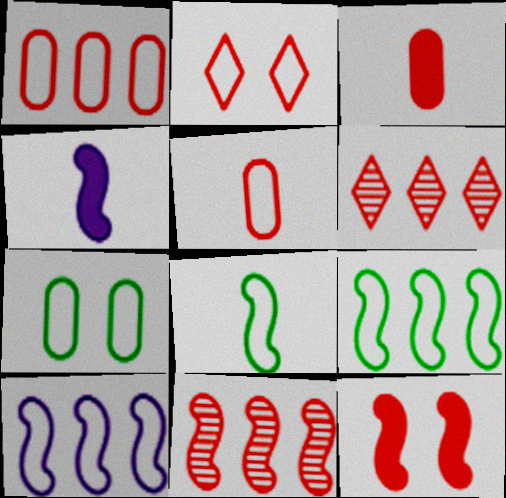[[2, 3, 11], 
[4, 6, 7], 
[5, 6, 12]]